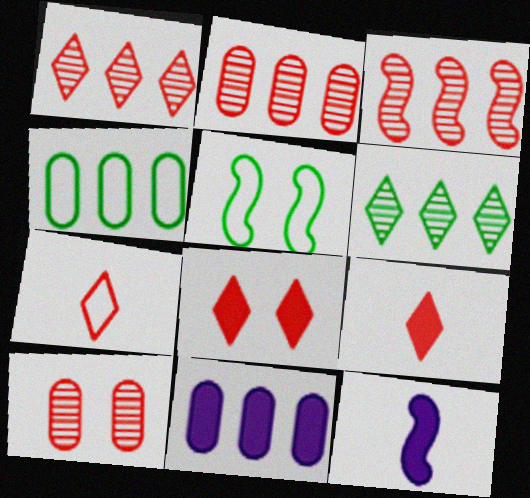[[1, 2, 3], 
[1, 7, 8], 
[2, 4, 11], 
[3, 5, 12]]